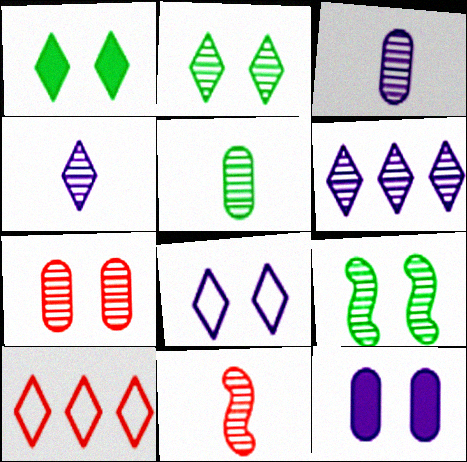[[1, 4, 10], 
[4, 5, 11]]